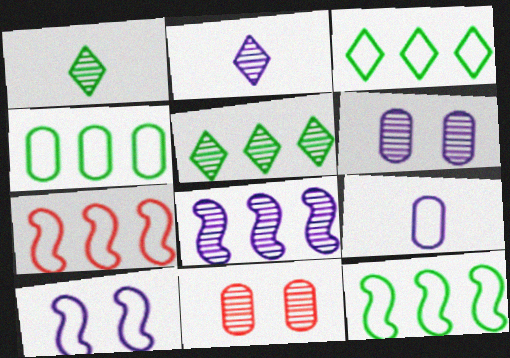[[1, 8, 11], 
[2, 6, 8], 
[3, 4, 12]]